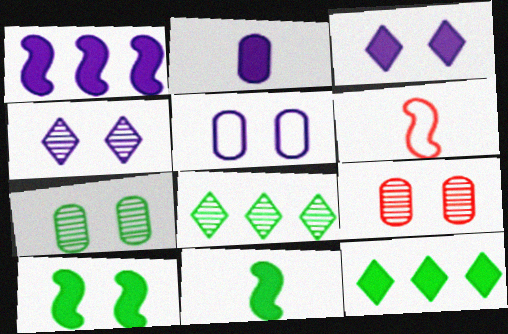[[1, 2, 3]]